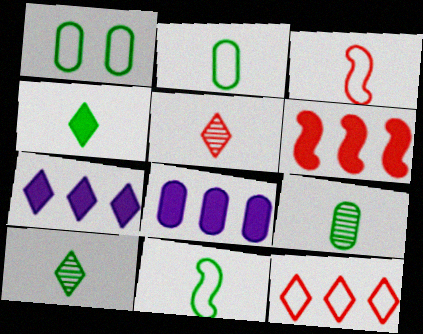[[4, 9, 11]]